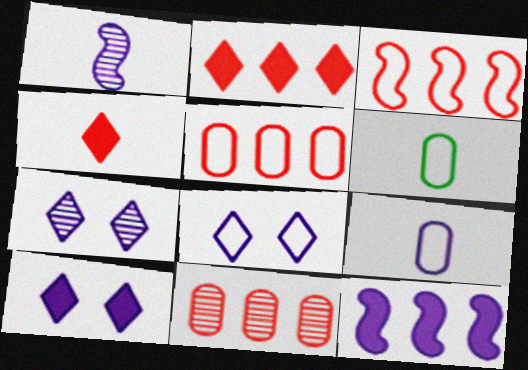[[1, 4, 6], 
[2, 3, 11], 
[3, 6, 8], 
[7, 8, 10], 
[7, 9, 12]]